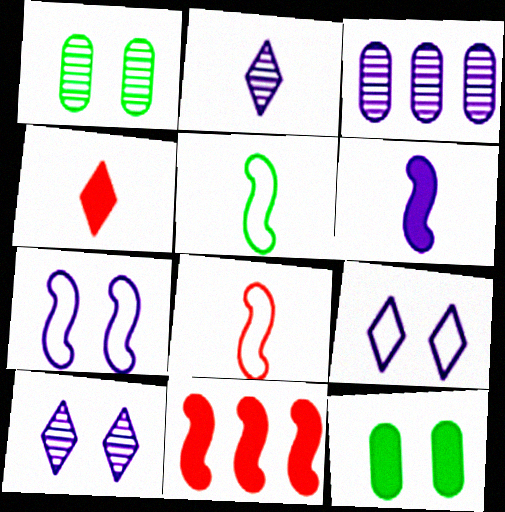[[3, 6, 9]]